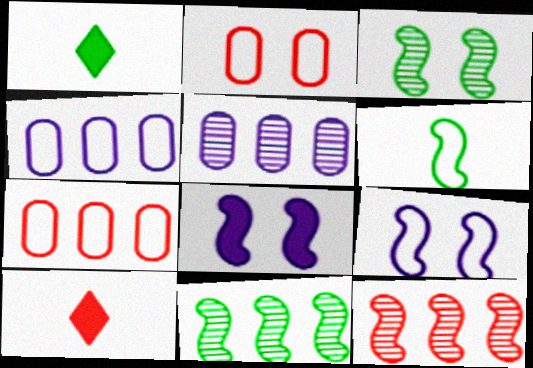[[2, 10, 12], 
[3, 4, 10], 
[6, 8, 12]]